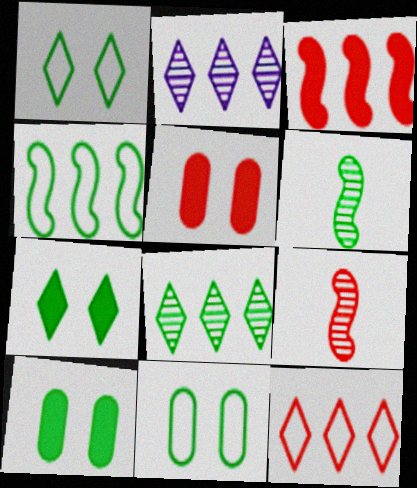[[5, 9, 12]]